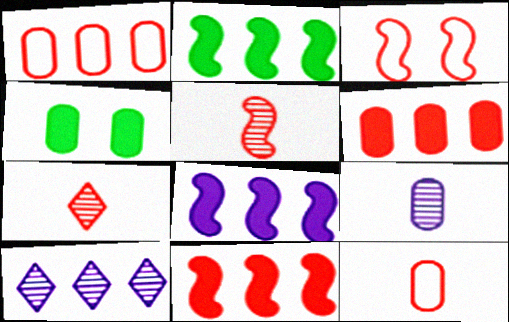[[1, 2, 10], 
[1, 4, 9], 
[2, 8, 11], 
[3, 5, 11], 
[3, 6, 7]]